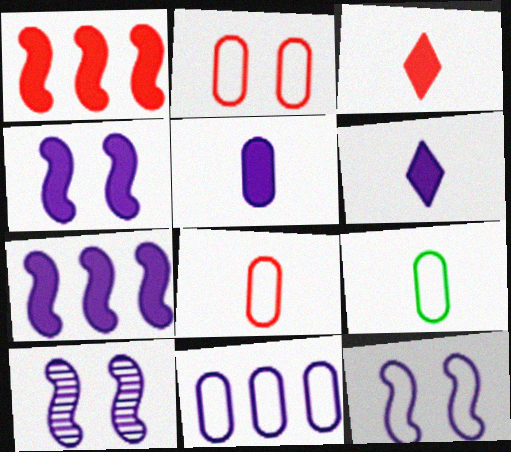[[2, 9, 11], 
[4, 10, 12], 
[6, 10, 11]]